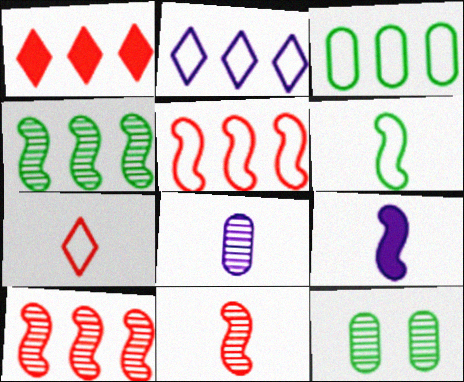[[2, 3, 5], 
[6, 9, 11]]